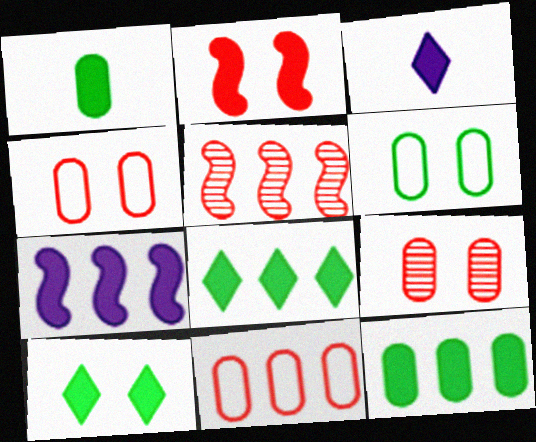[[2, 3, 12], 
[3, 5, 6]]